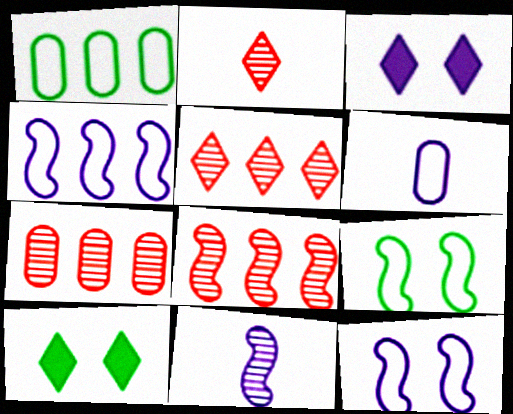[[5, 7, 8], 
[6, 8, 10]]